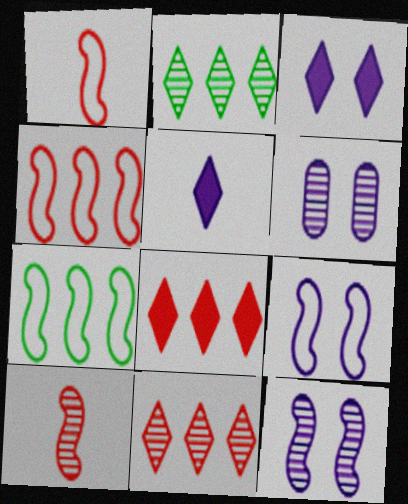[[1, 7, 9], 
[2, 6, 10], 
[3, 6, 9]]